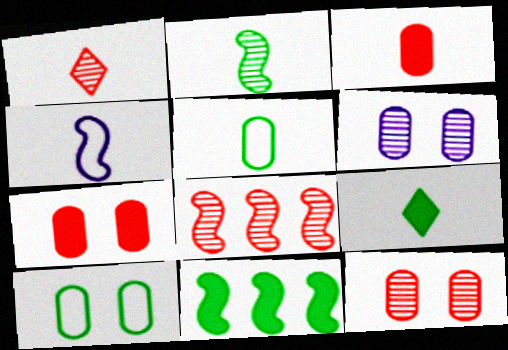[[1, 8, 12], 
[2, 5, 9], 
[6, 7, 10]]